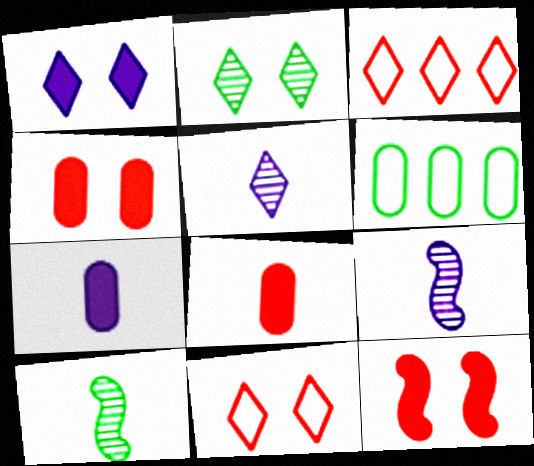[[1, 2, 11], 
[5, 6, 12]]